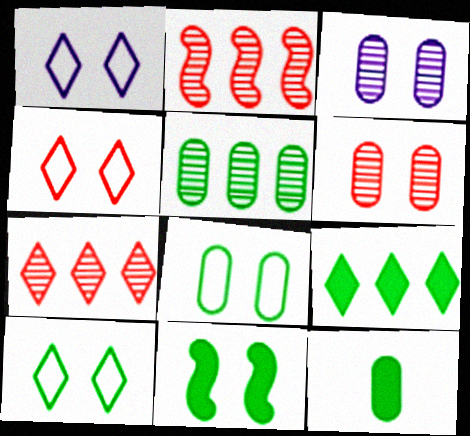[[1, 2, 12], 
[1, 4, 10], 
[1, 6, 11], 
[3, 4, 11], 
[5, 8, 12], 
[9, 11, 12]]